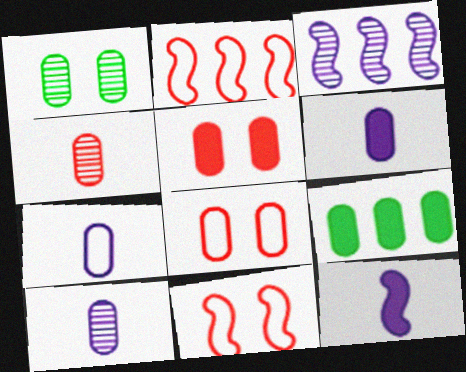[[5, 6, 9], 
[6, 7, 10], 
[8, 9, 10]]